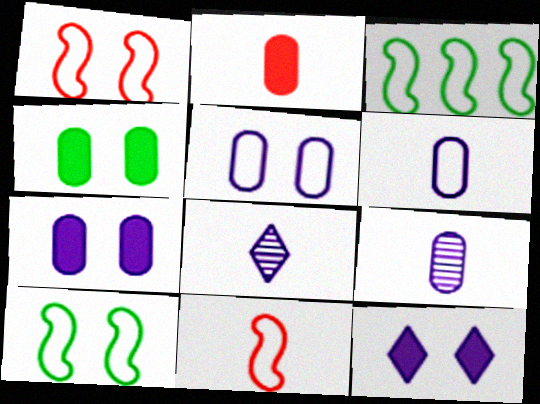[]